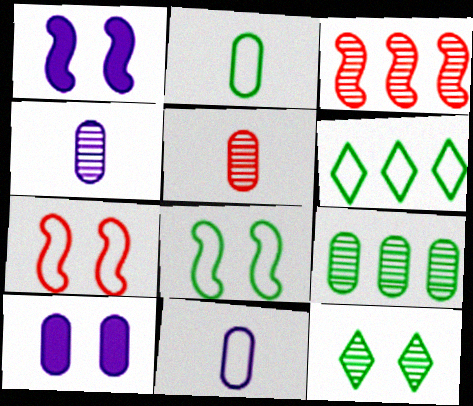[[1, 5, 6], 
[2, 6, 8], 
[3, 4, 12], 
[6, 7, 11], 
[7, 10, 12]]